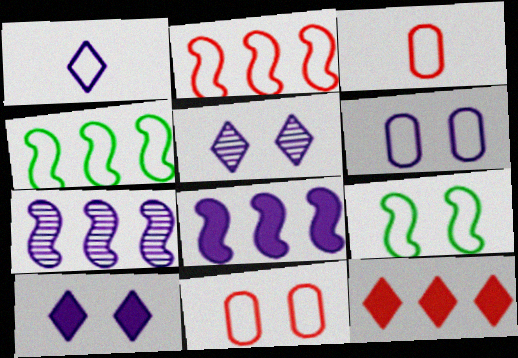[[1, 4, 11]]